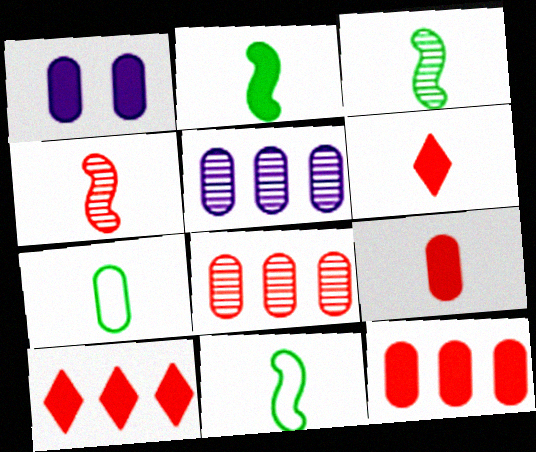[[1, 2, 10], 
[1, 7, 8], 
[2, 3, 11]]